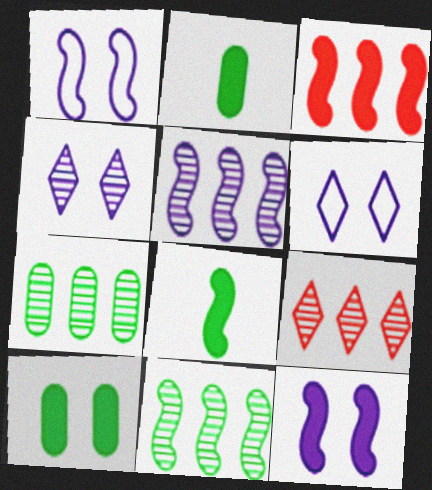[[1, 2, 9], 
[3, 8, 12], 
[5, 7, 9]]